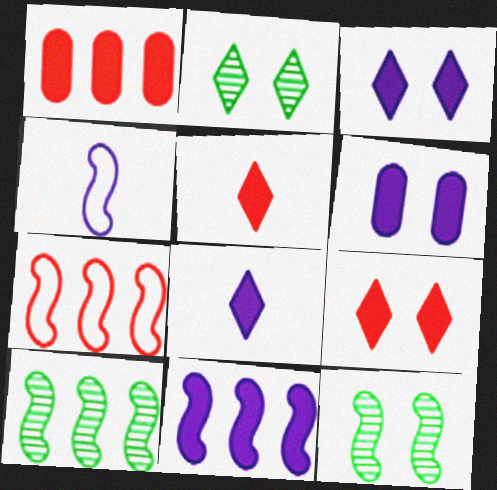[[1, 2, 4], 
[6, 8, 11], 
[7, 10, 11]]